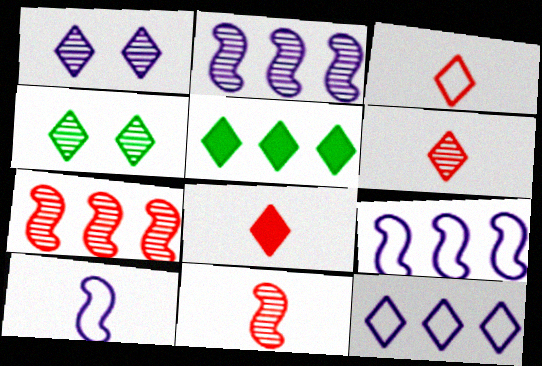[[1, 3, 5], 
[3, 6, 8], 
[4, 8, 12]]